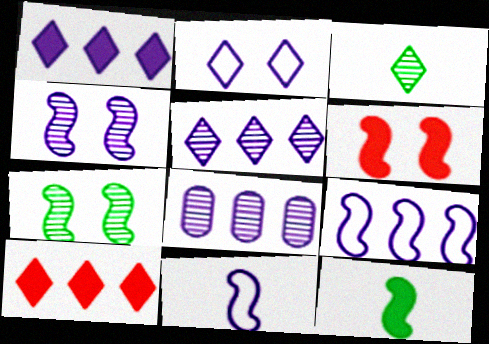[[1, 8, 9], 
[2, 3, 10]]